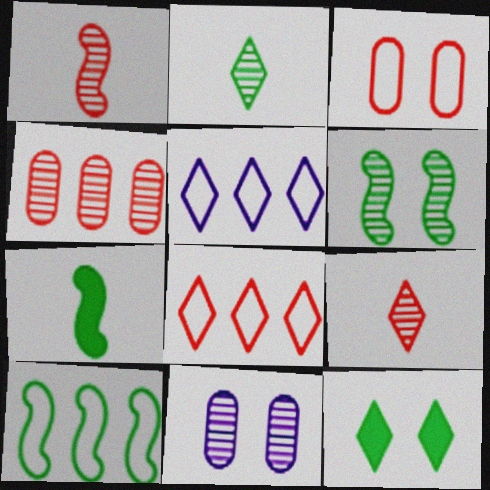[[5, 9, 12], 
[6, 7, 10], 
[7, 8, 11]]